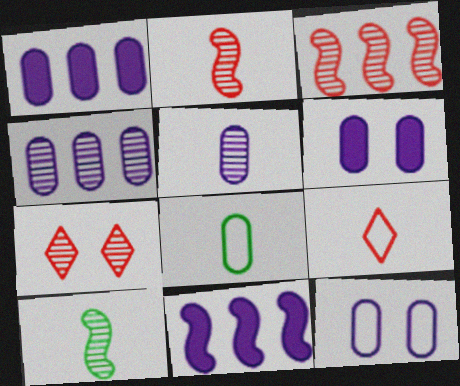[[1, 5, 12], 
[4, 7, 10], 
[7, 8, 11]]